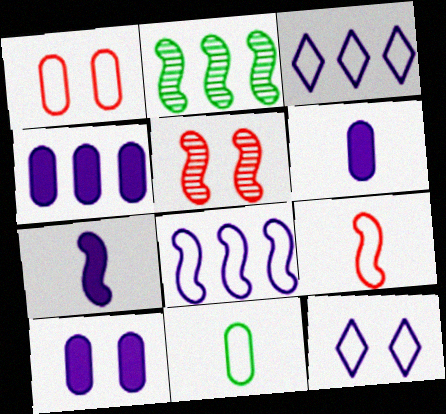[[4, 6, 10]]